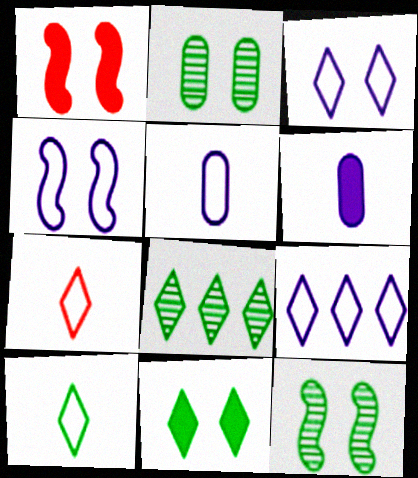[[1, 2, 3], 
[1, 4, 12], 
[1, 5, 8], 
[4, 5, 9], 
[8, 10, 11]]